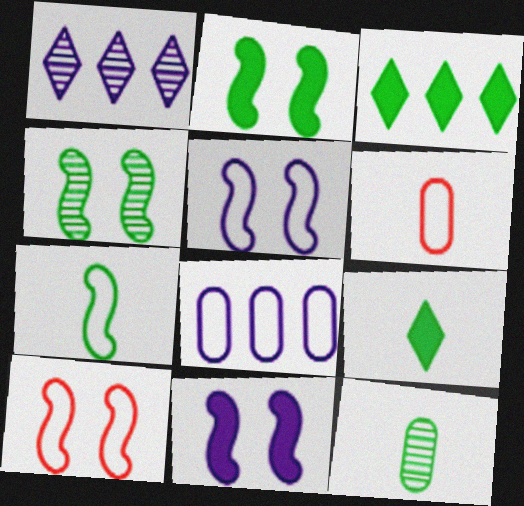[[1, 2, 6], 
[4, 10, 11], 
[7, 9, 12]]